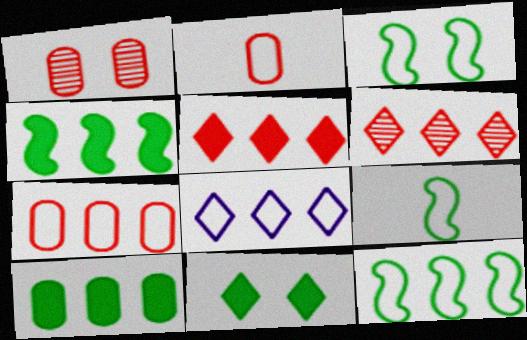[[2, 3, 8], 
[3, 9, 12], 
[7, 8, 12]]